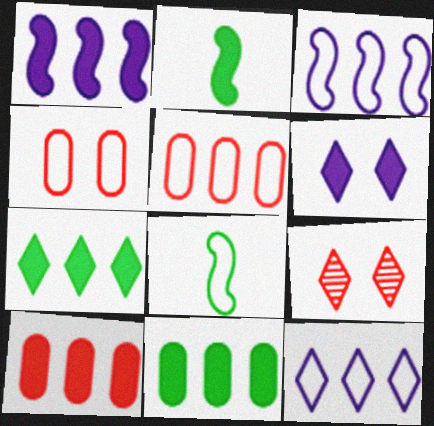[[1, 7, 10], 
[2, 6, 10], 
[4, 8, 12]]